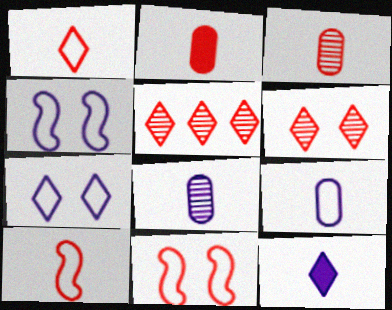[[2, 5, 11]]